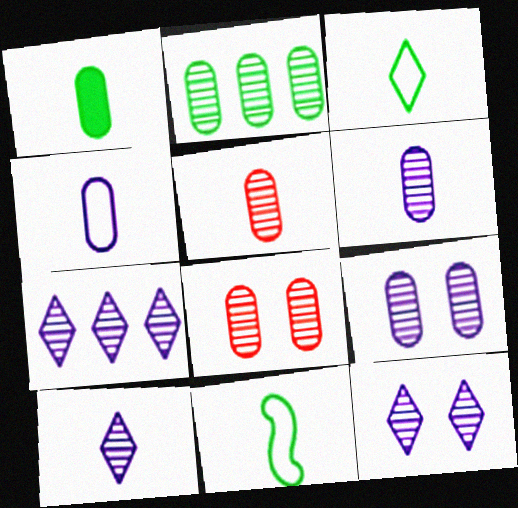[[1, 4, 5], 
[2, 5, 9], 
[2, 6, 8], 
[7, 10, 12]]